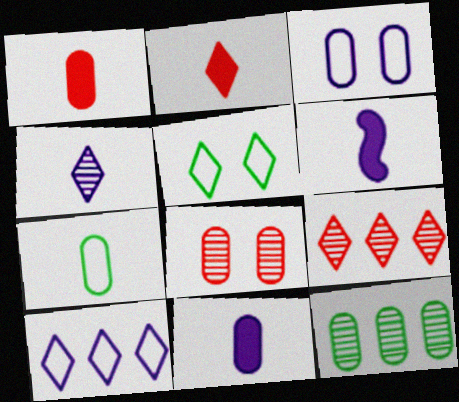[[1, 3, 12]]